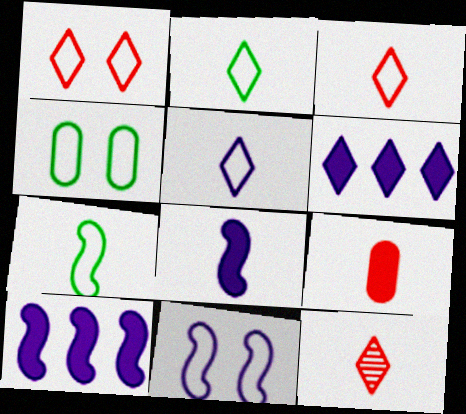[[1, 4, 11], 
[2, 3, 5], 
[4, 10, 12]]